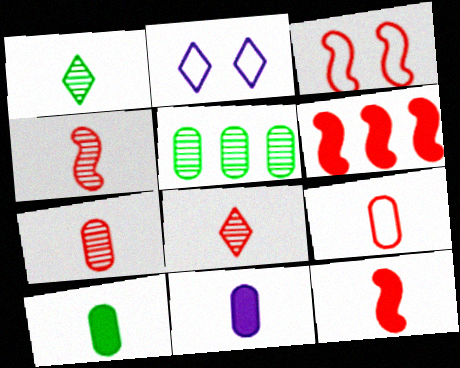[[2, 5, 12], 
[3, 4, 6], 
[4, 7, 8], 
[8, 9, 12]]